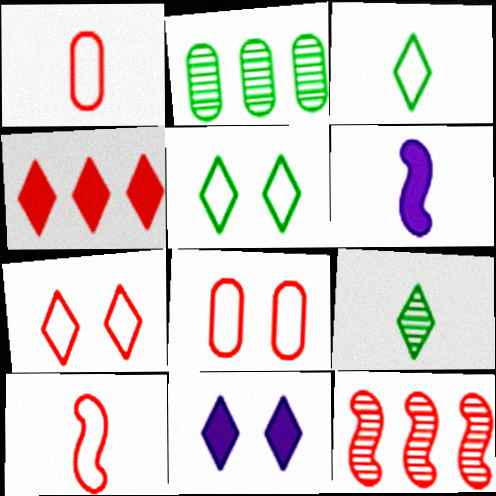[[1, 6, 9], 
[2, 6, 7], 
[2, 10, 11]]